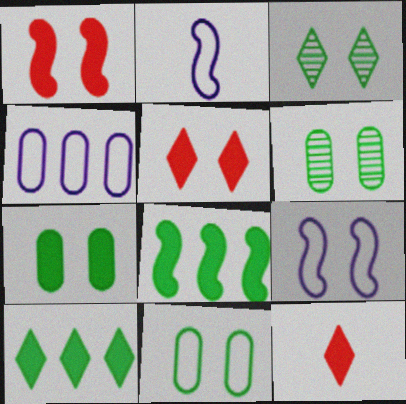[[5, 6, 9], 
[6, 7, 11]]